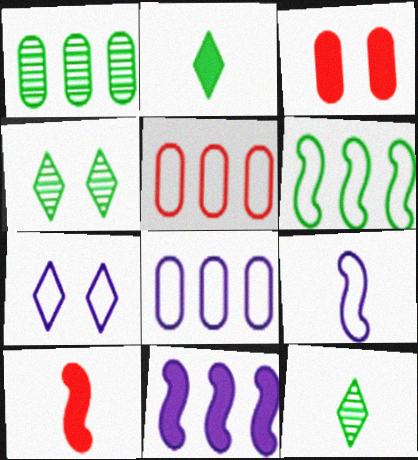[[1, 7, 10], 
[2, 3, 11], 
[4, 8, 10], 
[7, 8, 9]]